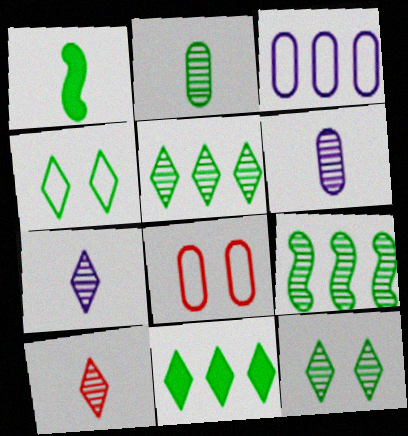[[2, 9, 12]]